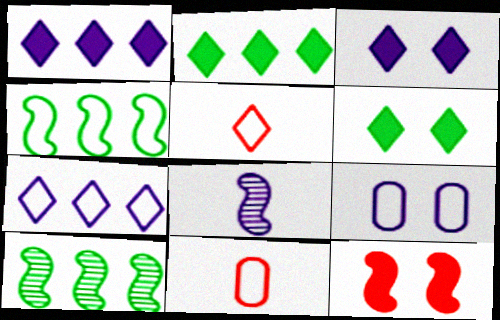[[1, 8, 9], 
[3, 10, 11], 
[4, 5, 9], 
[4, 8, 12]]